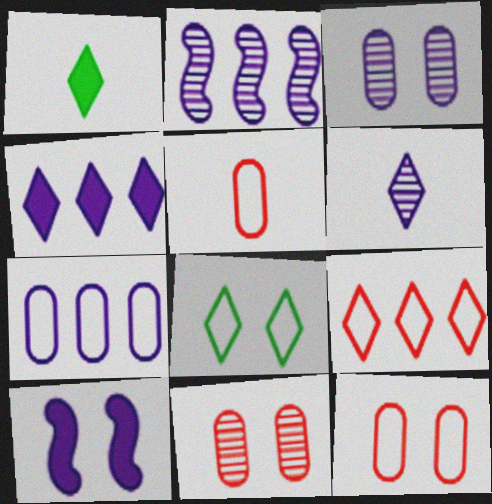[[1, 2, 12], 
[2, 3, 6], 
[2, 4, 7], 
[6, 7, 10], 
[8, 10, 11]]